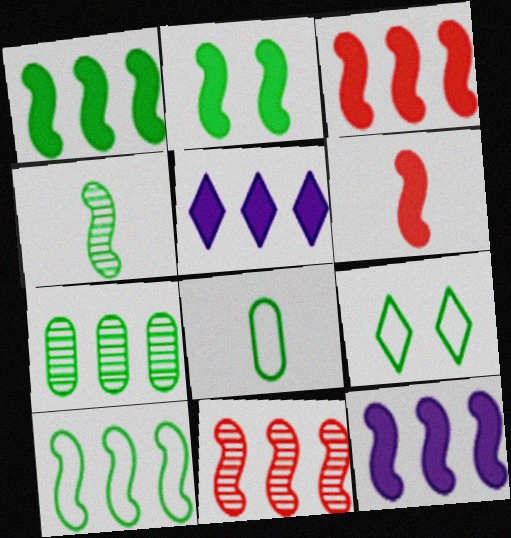[[1, 3, 12], 
[2, 4, 10], 
[2, 6, 12], 
[8, 9, 10], 
[10, 11, 12]]